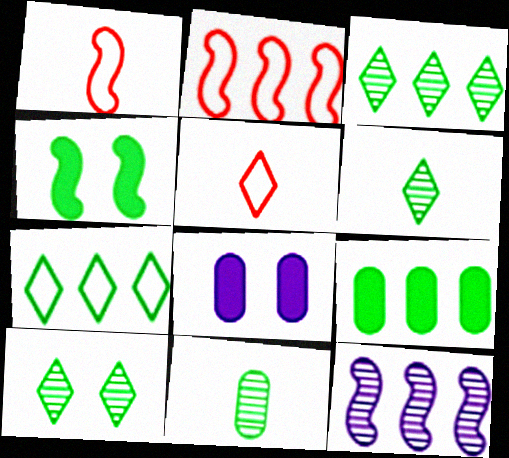[[1, 3, 8], 
[1, 4, 12], 
[2, 6, 8], 
[3, 6, 10], 
[4, 7, 11]]